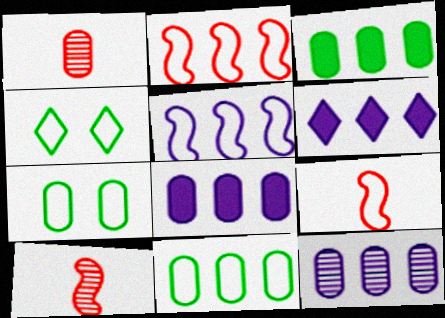[[1, 7, 8], 
[4, 8, 10], 
[5, 6, 12], 
[6, 7, 10]]